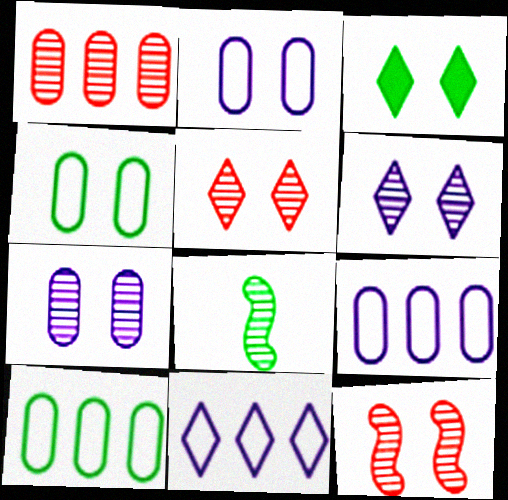[[1, 6, 8], 
[2, 3, 12], 
[3, 8, 10]]